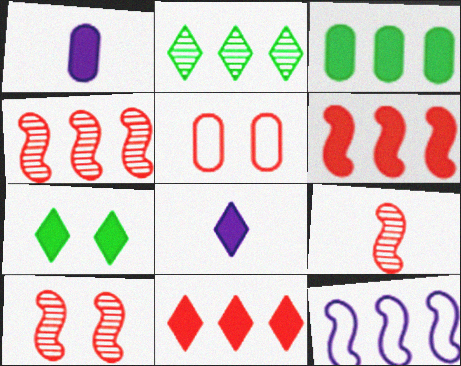[[1, 6, 7], 
[4, 9, 10], 
[5, 9, 11], 
[7, 8, 11]]